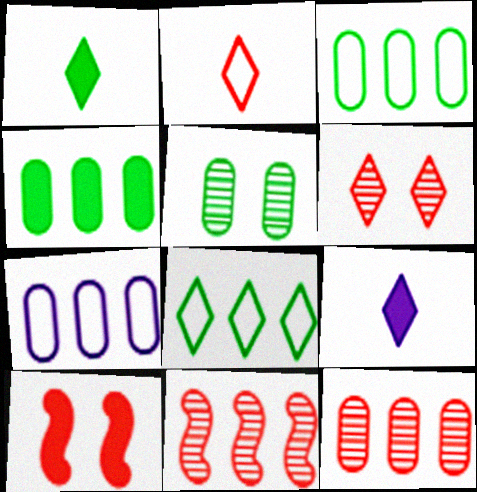[[2, 10, 12], 
[4, 7, 12], 
[4, 9, 10], 
[6, 8, 9]]